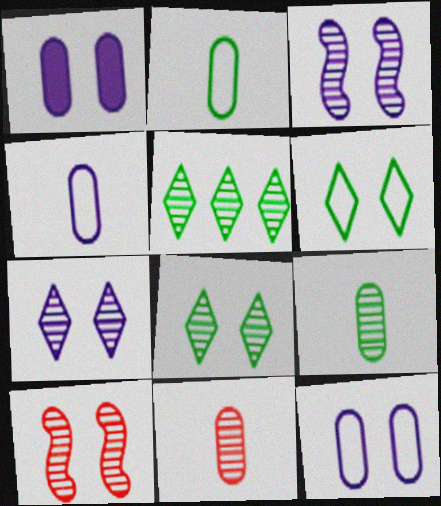[[1, 6, 10], 
[3, 5, 11]]